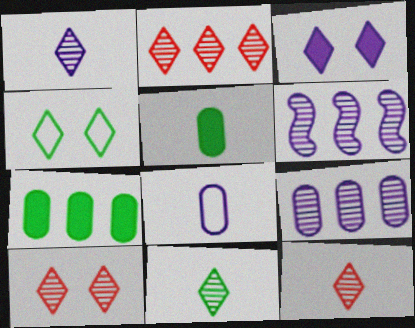[[1, 11, 12], 
[2, 10, 12], 
[3, 4, 10], 
[3, 6, 8]]